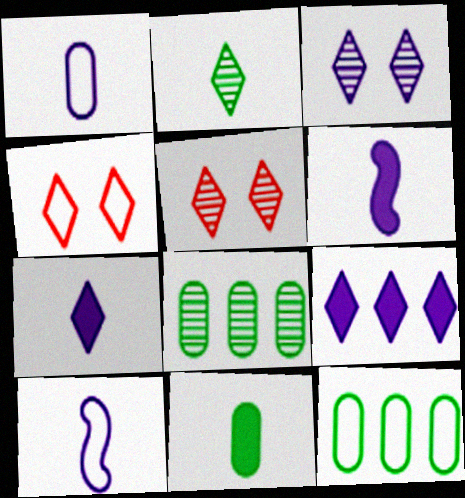[[2, 4, 9], 
[4, 6, 8], 
[4, 10, 12], 
[5, 6, 12]]